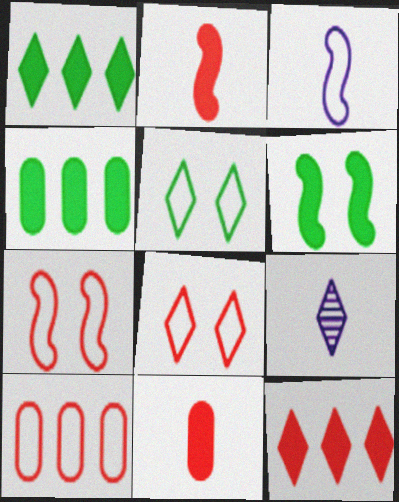[[1, 8, 9], 
[3, 5, 10], 
[4, 7, 9], 
[5, 9, 12], 
[6, 9, 10]]